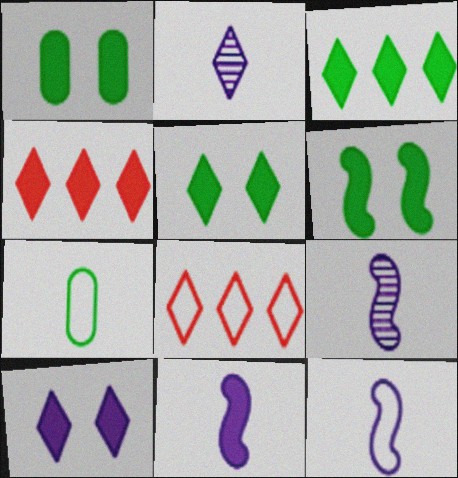[[1, 4, 11], 
[1, 5, 6], 
[1, 8, 9], 
[2, 5, 8], 
[9, 11, 12]]